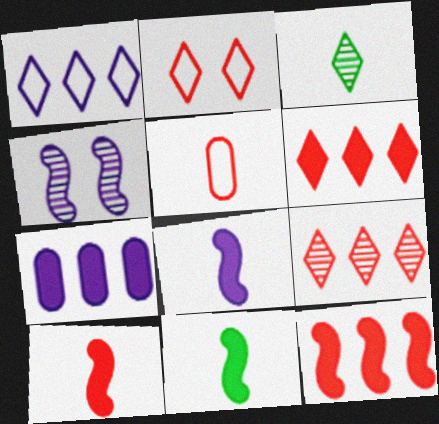[[3, 5, 8], 
[8, 10, 11]]